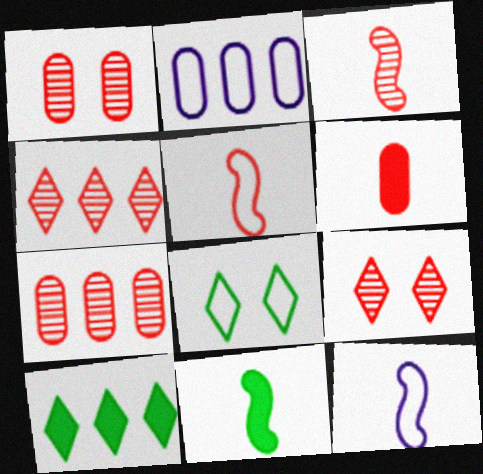[[1, 3, 4], 
[1, 10, 12], 
[2, 5, 8], 
[2, 9, 11], 
[3, 7, 9], 
[3, 11, 12]]